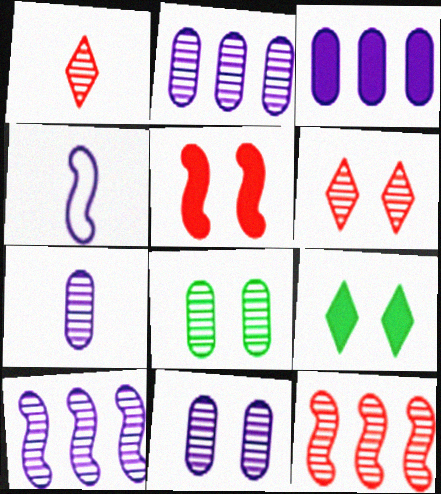[[1, 8, 10], 
[2, 7, 11]]